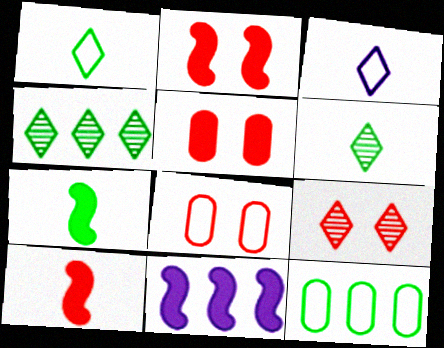[[2, 7, 11], 
[2, 8, 9], 
[6, 8, 11]]